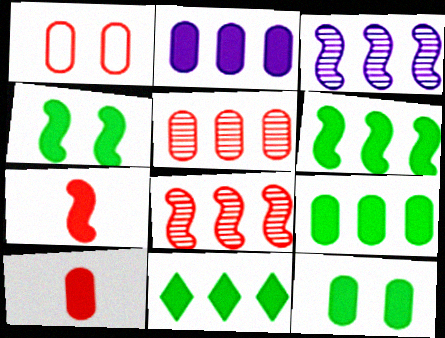[[1, 5, 10], 
[2, 10, 12], 
[6, 9, 11]]